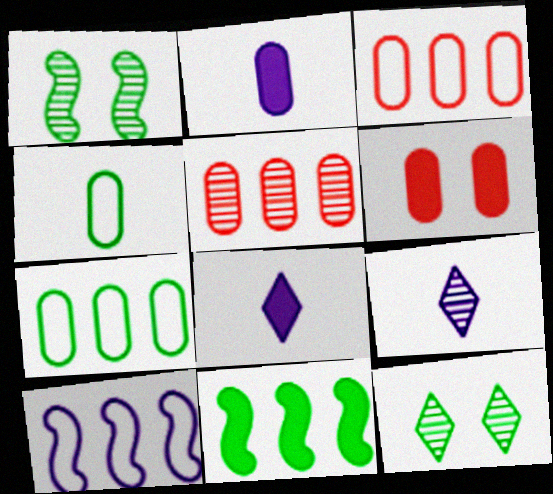[[1, 3, 8], 
[1, 5, 9], 
[4, 11, 12], 
[6, 8, 11]]